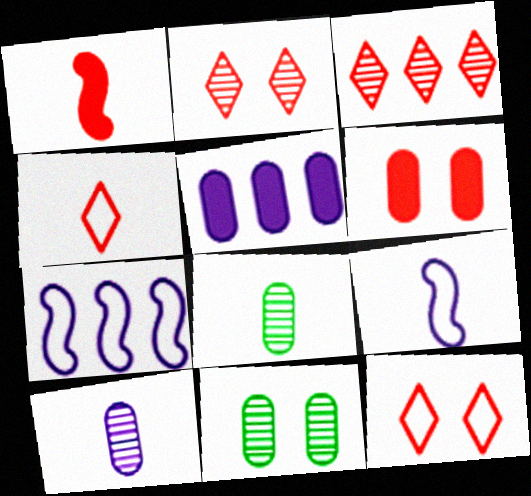[]